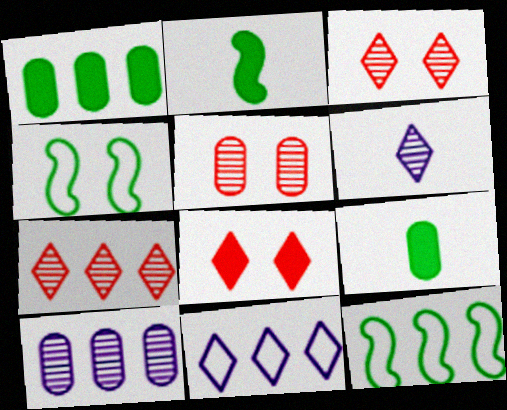[[2, 5, 11]]